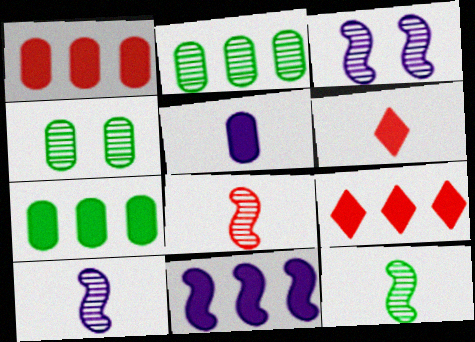[[7, 9, 11], 
[8, 10, 12]]